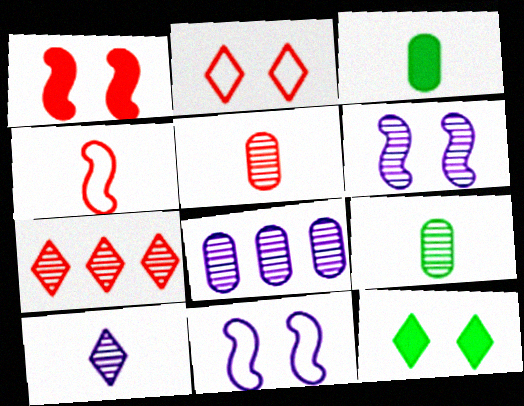[[3, 4, 10], 
[3, 7, 11], 
[4, 8, 12], 
[6, 7, 9], 
[6, 8, 10]]